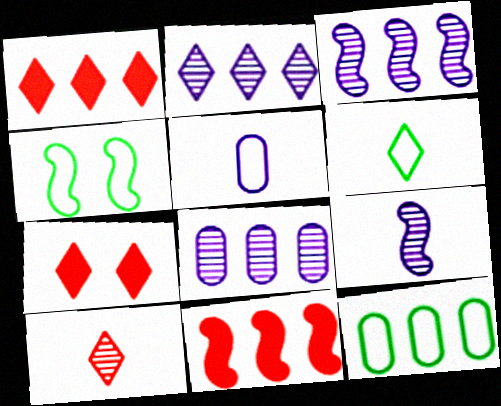[[1, 3, 12], 
[2, 3, 8], 
[2, 6, 7], 
[2, 11, 12], 
[4, 6, 12], 
[4, 9, 11], 
[7, 9, 12]]